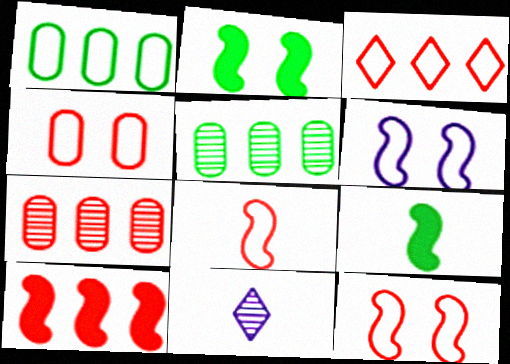[[3, 4, 8], 
[3, 7, 10]]